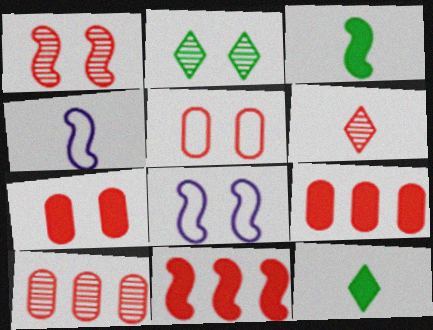[[1, 6, 10], 
[2, 4, 9], 
[2, 7, 8], 
[5, 6, 11], 
[8, 10, 12]]